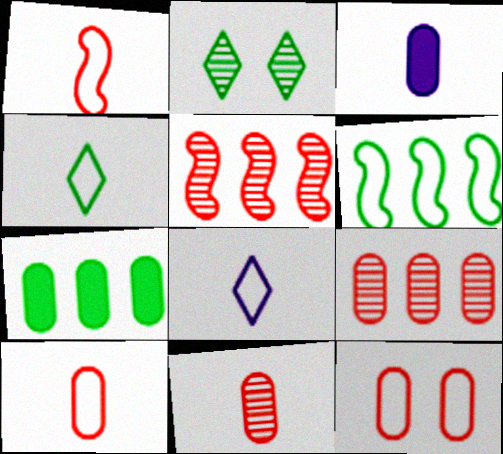[[6, 8, 12]]